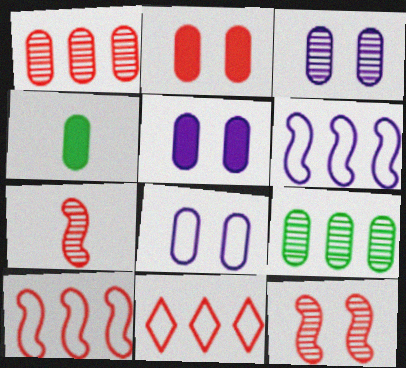[[1, 4, 8], 
[2, 7, 11], 
[3, 5, 8]]